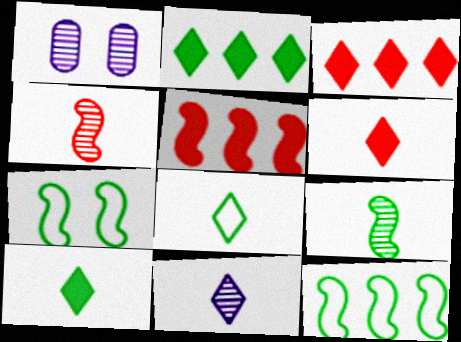[[1, 5, 8], 
[1, 6, 12], 
[6, 8, 11]]